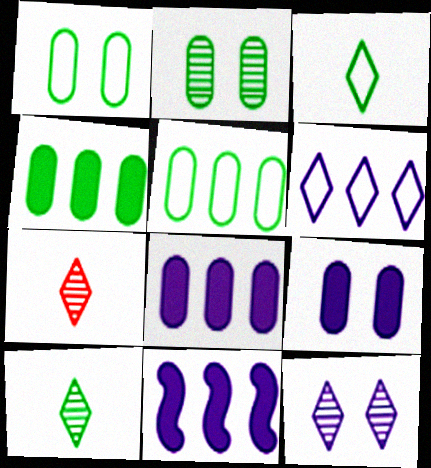[[1, 7, 11]]